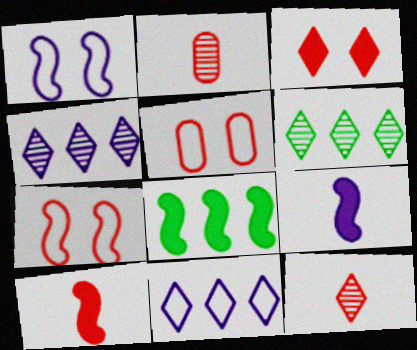[[5, 6, 9]]